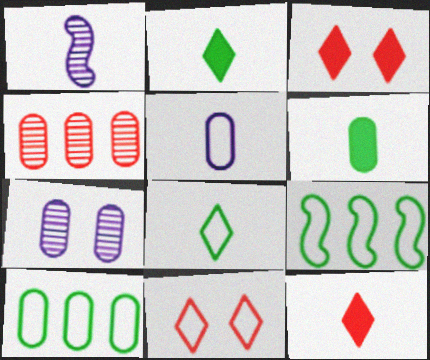[[1, 3, 10], 
[5, 9, 11], 
[7, 9, 12]]